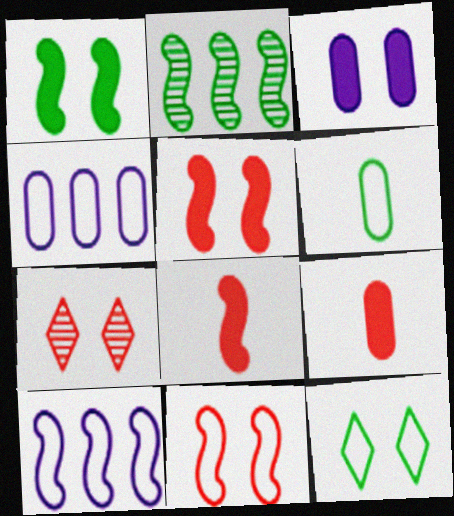[]